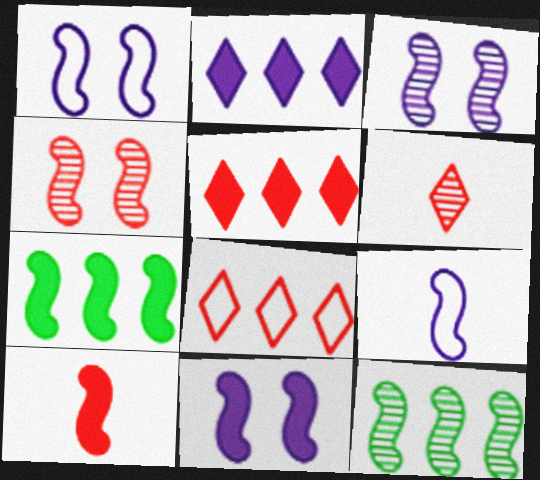[[1, 3, 11], 
[1, 10, 12], 
[4, 7, 9], 
[7, 10, 11]]